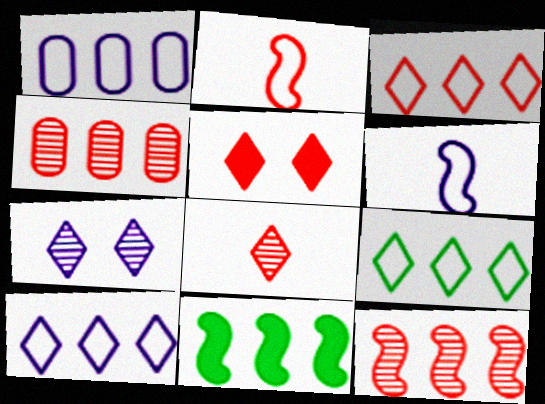[[2, 4, 5], 
[3, 5, 8], 
[3, 9, 10], 
[4, 10, 11]]